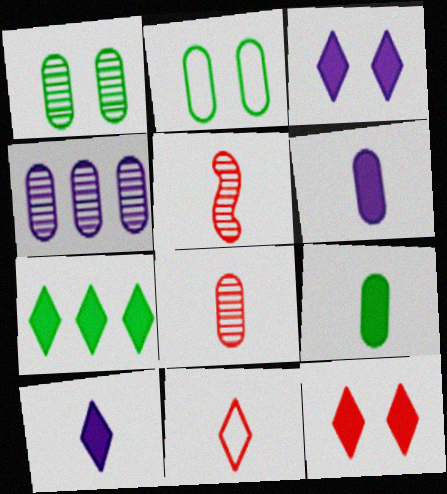[[1, 4, 8], 
[7, 10, 12]]